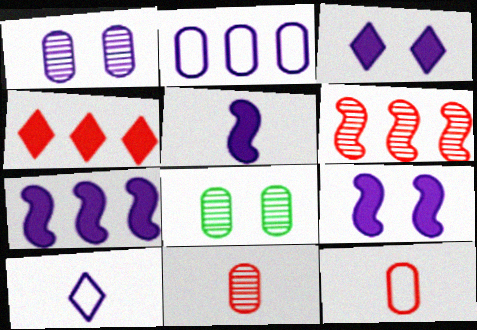[[1, 7, 10], 
[5, 7, 9]]